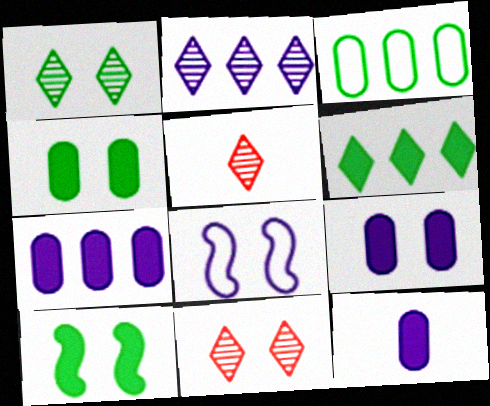[[1, 2, 5], 
[2, 8, 12], 
[4, 8, 11], 
[7, 9, 12]]